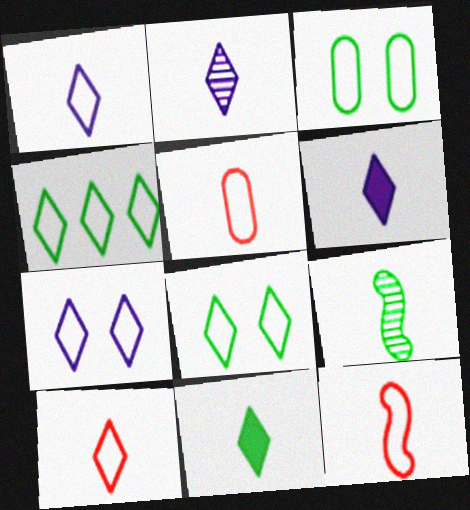[[1, 2, 6], 
[2, 10, 11], 
[4, 7, 10], 
[5, 6, 9], 
[5, 10, 12]]